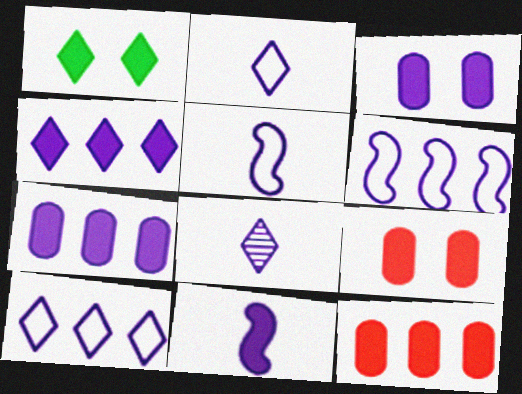[[1, 11, 12], 
[3, 4, 11], 
[3, 6, 8]]